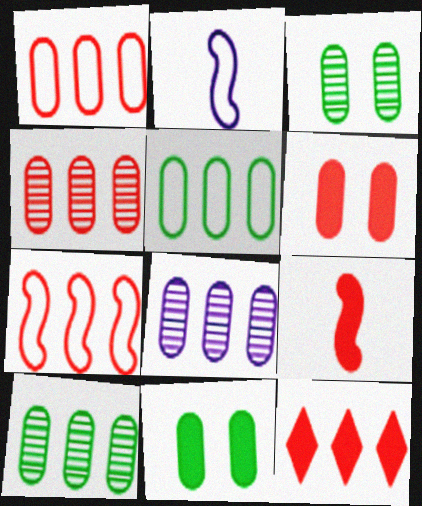[[2, 3, 12], 
[4, 7, 12], 
[4, 8, 10], 
[6, 9, 12]]